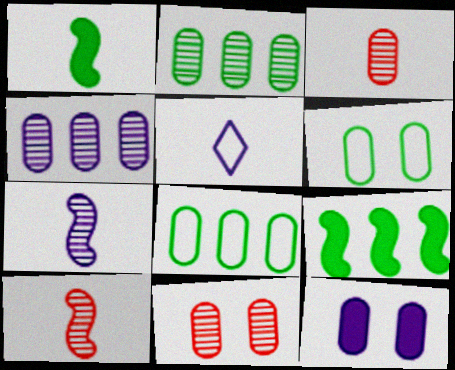[[1, 3, 5], 
[3, 8, 12], 
[5, 9, 11], 
[6, 11, 12]]